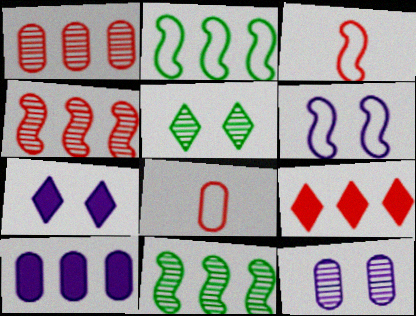[[2, 3, 6], 
[3, 5, 10], 
[6, 7, 12], 
[7, 8, 11]]